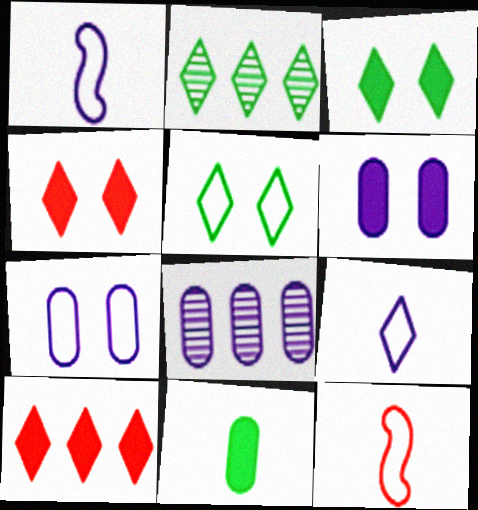[[2, 4, 9], 
[2, 6, 12], 
[3, 8, 12]]